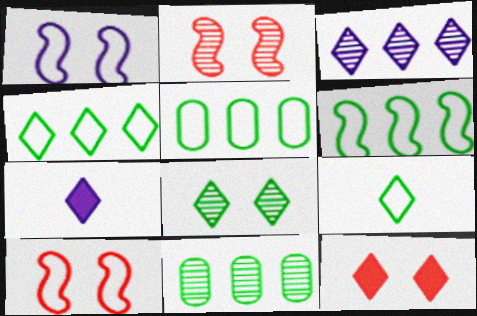[[2, 5, 7], 
[3, 9, 12], 
[4, 5, 6], 
[7, 10, 11]]